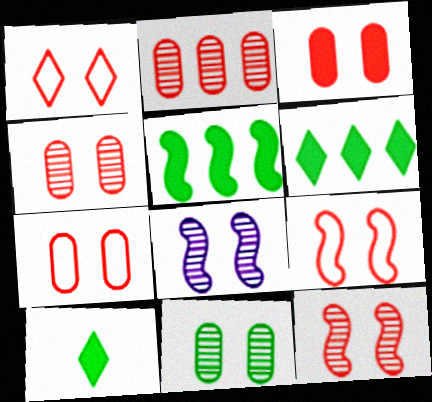[[1, 3, 12], 
[1, 7, 9], 
[3, 4, 7]]